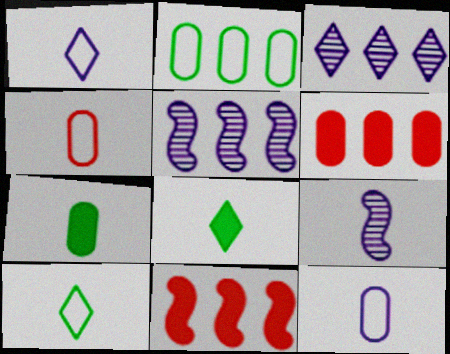[[2, 3, 11], 
[4, 8, 9]]